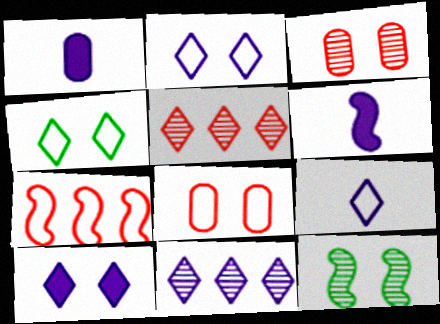[[6, 7, 12], 
[8, 10, 12], 
[9, 10, 11]]